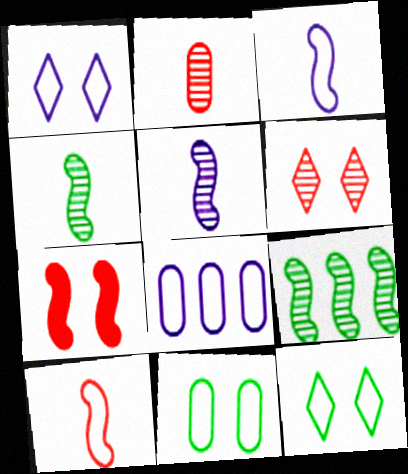[[1, 3, 8], 
[3, 7, 9], 
[8, 10, 12]]